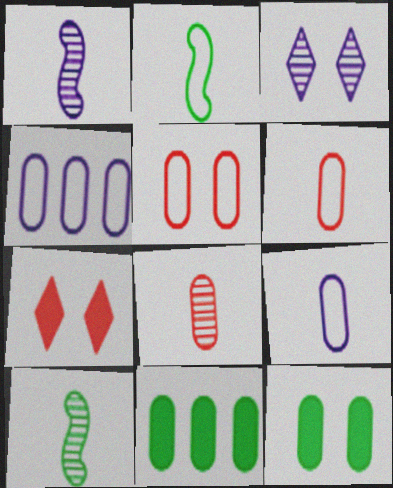[[4, 7, 10], 
[4, 8, 12]]